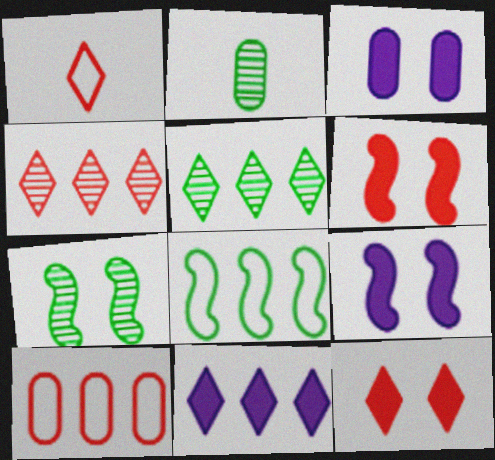[[1, 4, 12], 
[2, 3, 10], 
[2, 5, 7]]